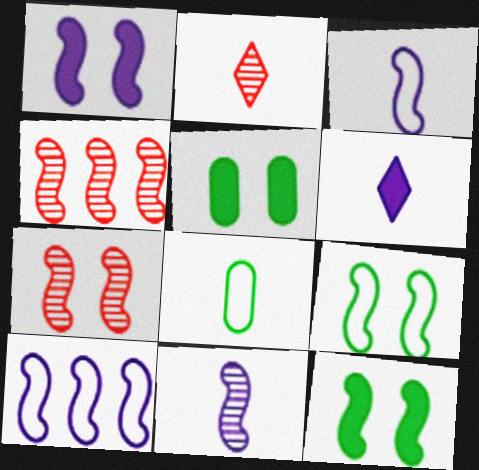[[1, 7, 9], 
[1, 10, 11], 
[2, 5, 10], 
[3, 4, 12]]